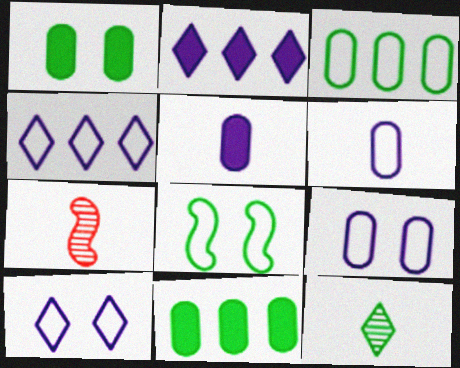[[1, 4, 7], 
[7, 10, 11], 
[8, 11, 12]]